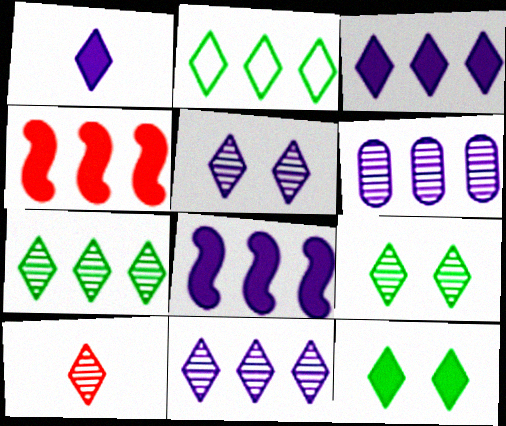[[2, 4, 6], 
[5, 7, 10], 
[9, 10, 11]]